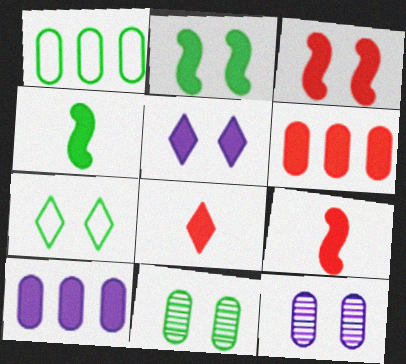[[2, 7, 11], 
[2, 8, 10], 
[3, 6, 8], 
[3, 7, 12], 
[4, 5, 6]]